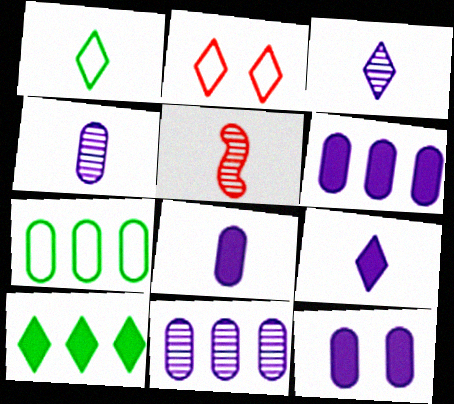[[1, 5, 8], 
[2, 3, 10], 
[6, 8, 12]]